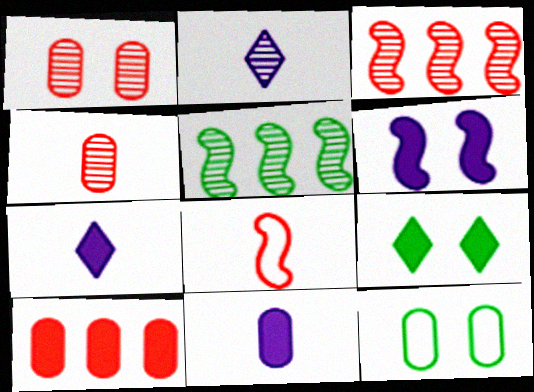[[1, 2, 5], 
[3, 7, 12], 
[5, 6, 8]]